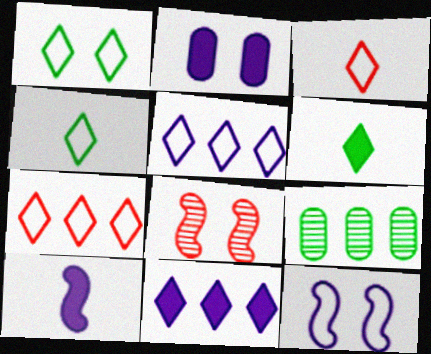[[1, 2, 8], 
[1, 3, 5], 
[2, 10, 11]]